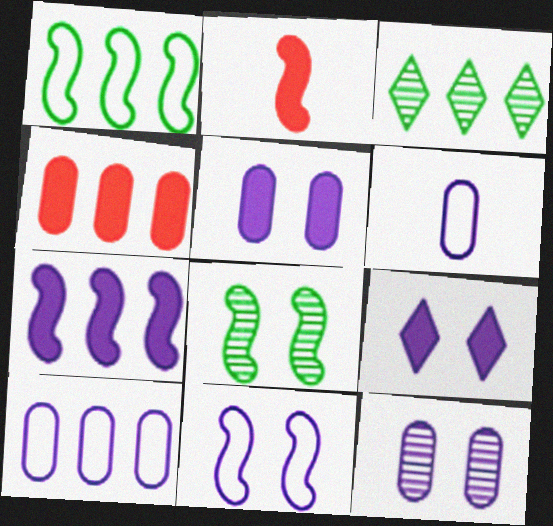[[9, 11, 12]]